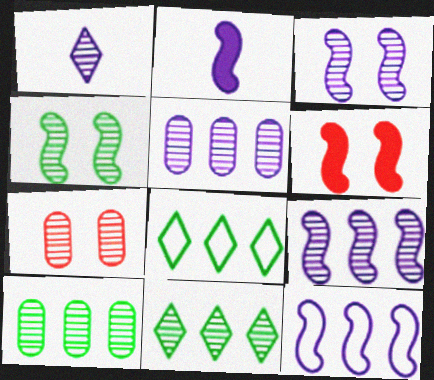[[1, 3, 5], 
[2, 3, 12], 
[2, 7, 8]]